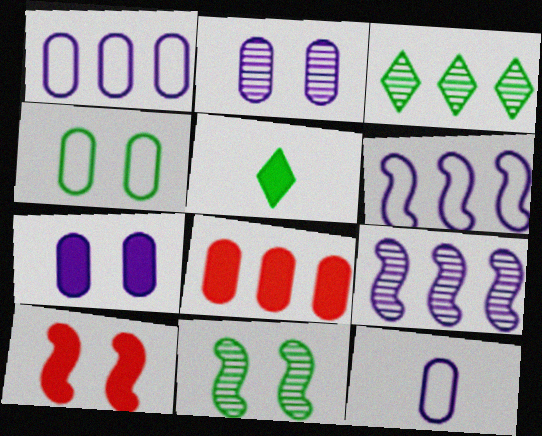[[3, 6, 8], 
[3, 10, 12]]